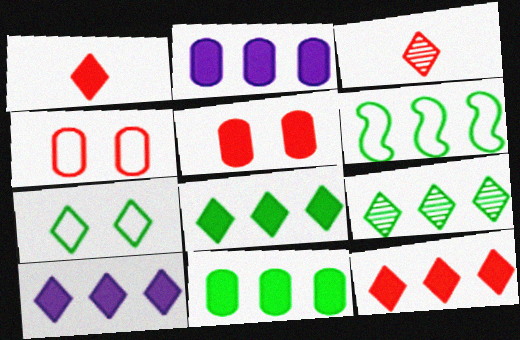[[3, 7, 10], 
[6, 9, 11], 
[8, 10, 12]]